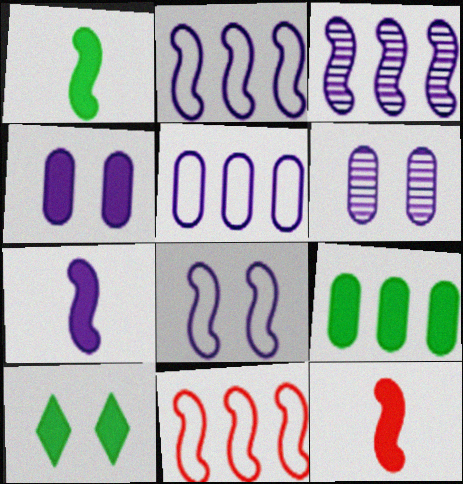[[1, 7, 12], 
[1, 9, 10], 
[3, 7, 8]]